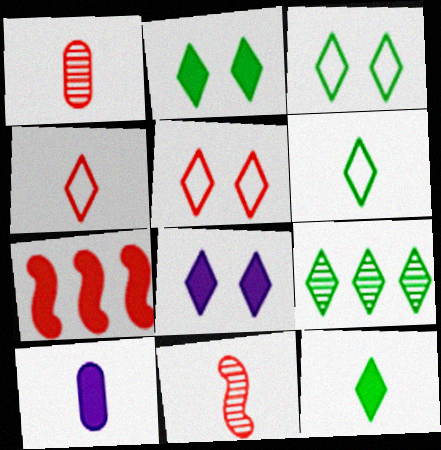[[1, 5, 7], 
[2, 6, 9], 
[2, 7, 10], 
[3, 9, 12], 
[4, 8, 9], 
[6, 10, 11]]